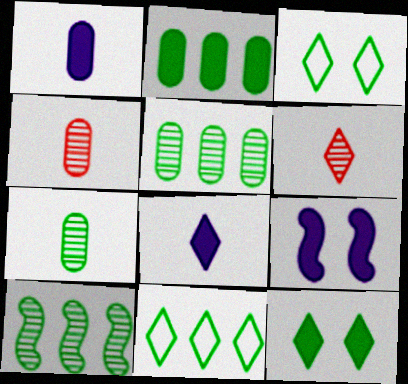[[2, 10, 11], 
[4, 9, 11]]